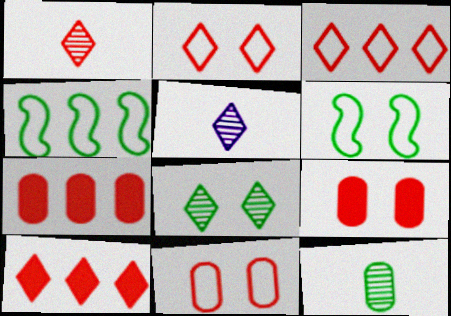[[1, 2, 10], 
[4, 5, 9], 
[5, 6, 7]]